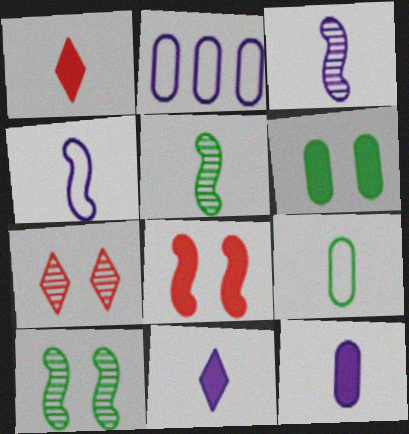[[1, 2, 10], 
[1, 3, 9]]